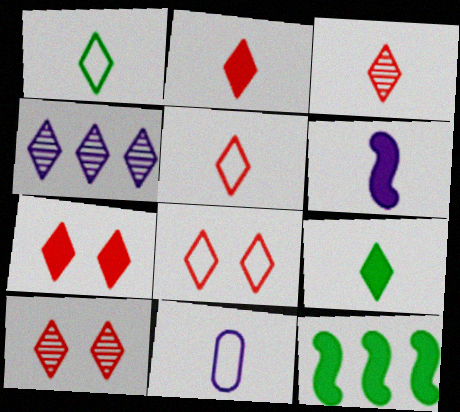[[1, 4, 7], 
[2, 3, 5], 
[4, 8, 9], 
[7, 8, 10], 
[10, 11, 12]]